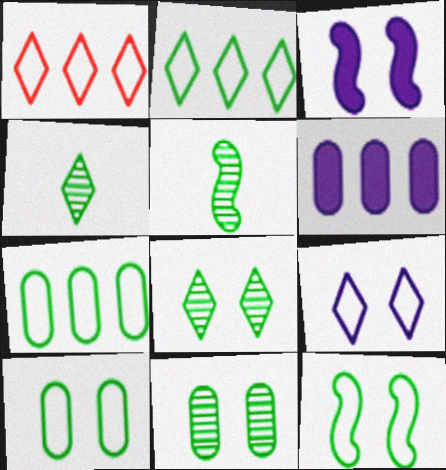[]